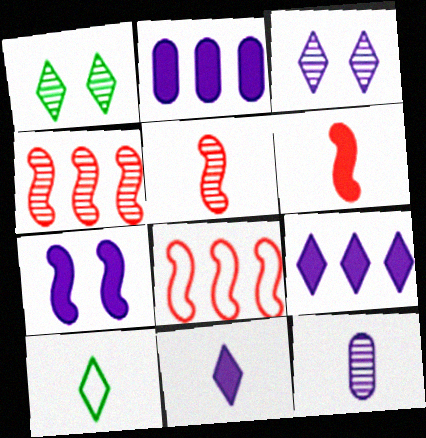[[1, 4, 12], 
[2, 7, 11], 
[6, 10, 12]]